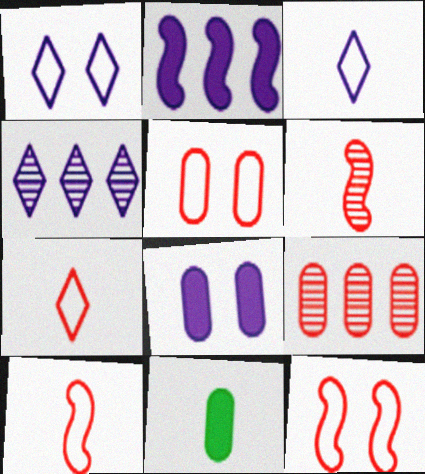[[3, 6, 11], 
[4, 11, 12]]